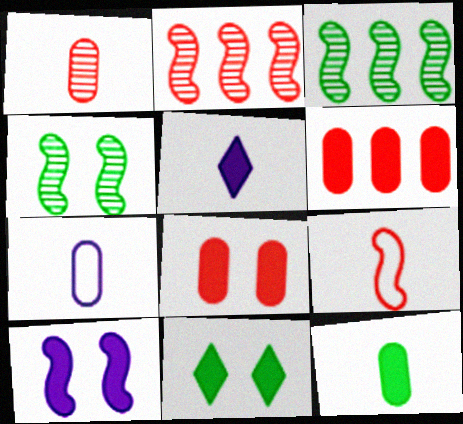[[1, 7, 12], 
[2, 7, 11], 
[3, 9, 10], 
[8, 10, 11]]